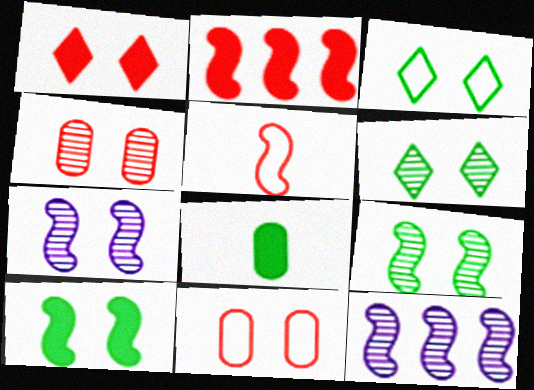[[4, 6, 7], 
[5, 10, 12]]